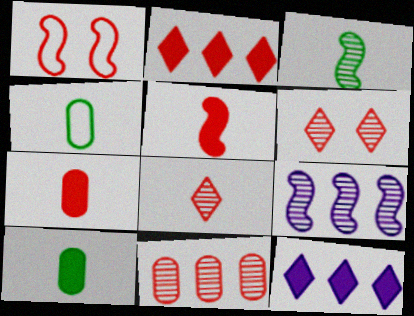[]